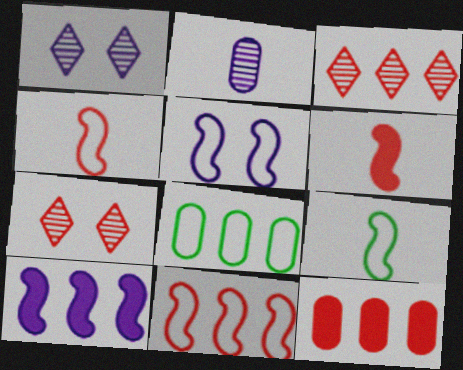[[1, 6, 8], 
[1, 9, 12], 
[3, 8, 10], 
[3, 11, 12], 
[4, 7, 12], 
[5, 9, 11]]